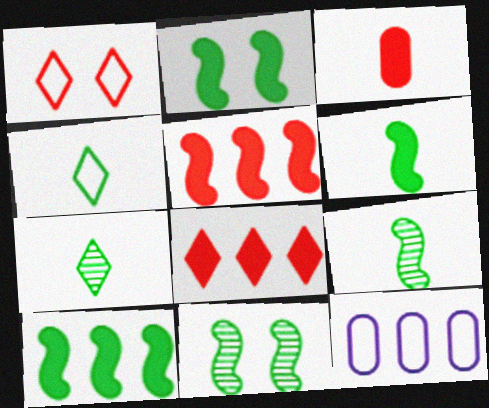[[2, 6, 10]]